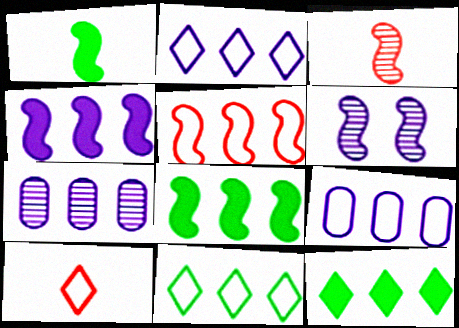[[1, 5, 6], 
[2, 4, 7], 
[5, 7, 12], 
[5, 9, 11]]